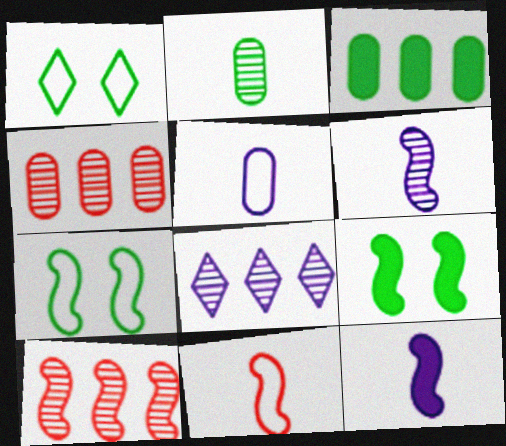[[1, 4, 12], 
[7, 10, 12]]